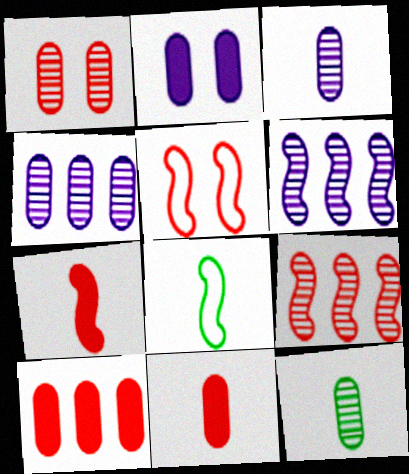[[1, 4, 12], 
[5, 7, 9]]